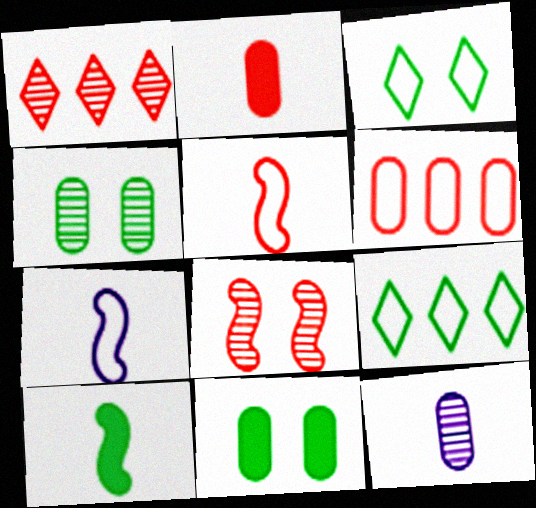[[1, 7, 11], 
[3, 6, 7], 
[4, 9, 10], 
[6, 11, 12]]